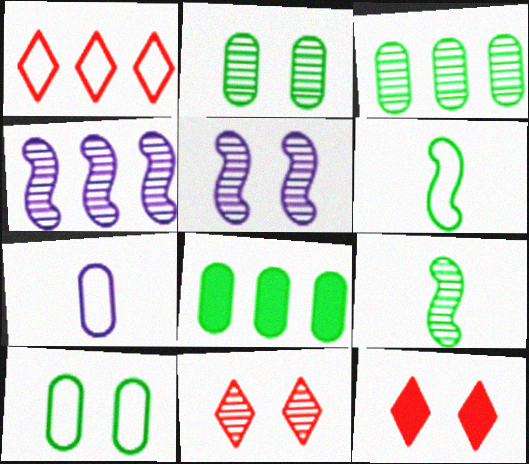[[1, 4, 8], 
[2, 5, 11], 
[5, 10, 12]]